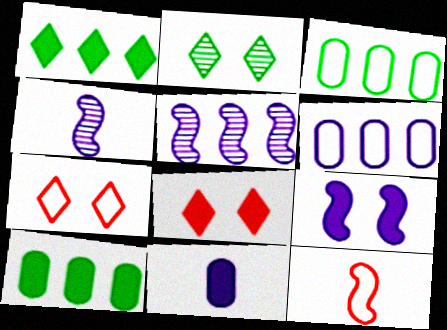[[3, 4, 8], 
[4, 7, 10]]